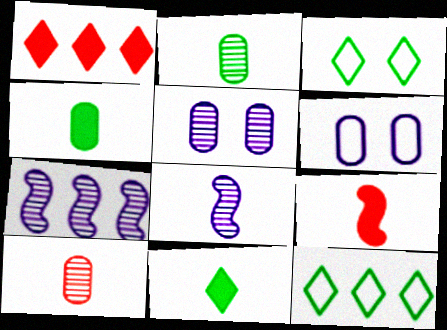[[5, 9, 12]]